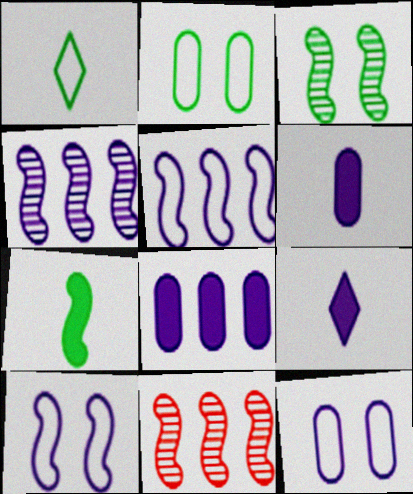[[2, 9, 11], 
[4, 9, 12], 
[7, 10, 11]]